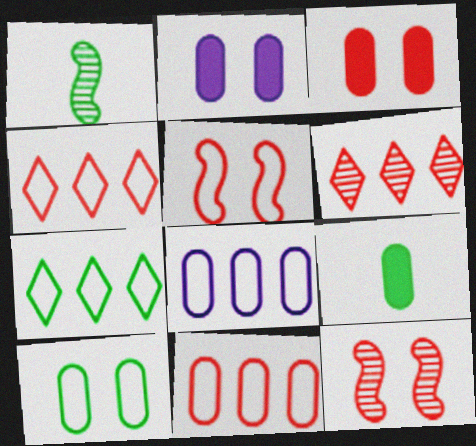[[1, 2, 4]]